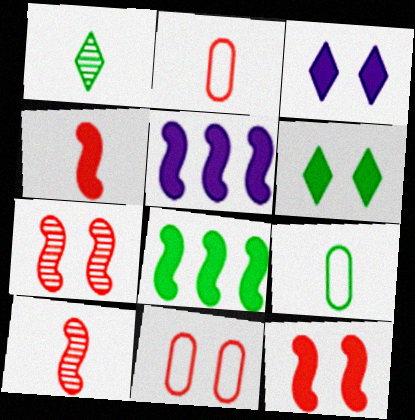[[1, 5, 11]]